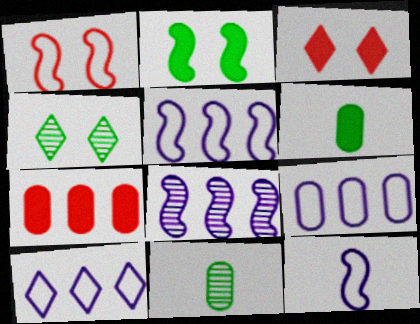[[3, 5, 11], 
[4, 7, 12], 
[5, 9, 10]]